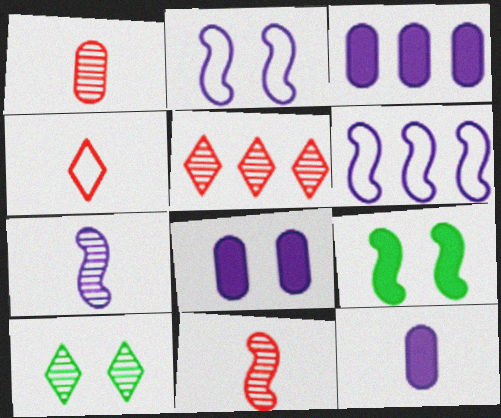[[3, 8, 12], 
[6, 9, 11]]